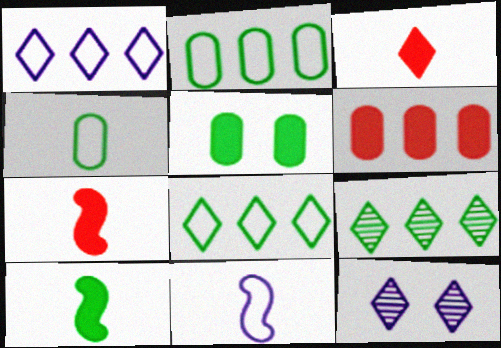[[2, 7, 12], 
[3, 8, 12]]